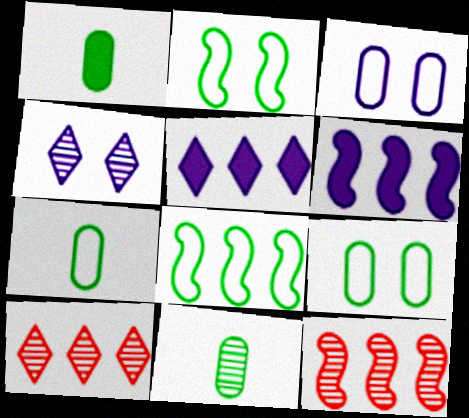[[1, 7, 11], 
[4, 11, 12], 
[6, 8, 12]]